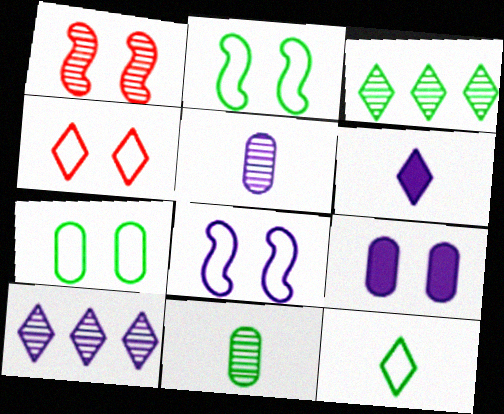[[1, 3, 5], 
[1, 10, 11], 
[3, 4, 6], 
[4, 7, 8]]